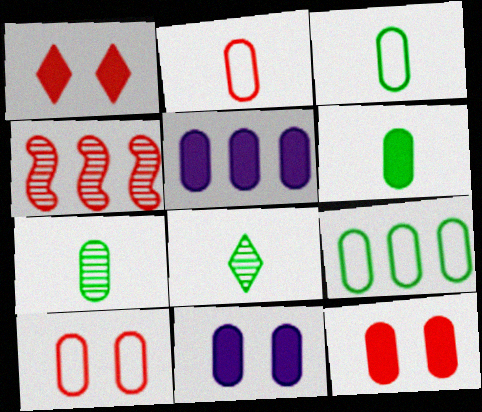[[1, 2, 4], 
[3, 6, 7], 
[5, 6, 12], 
[5, 7, 10]]